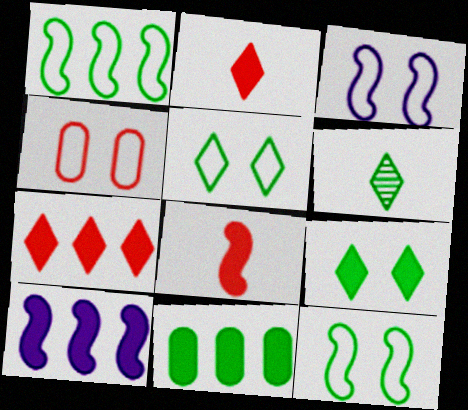[[3, 4, 5], 
[4, 6, 10], 
[6, 11, 12], 
[7, 10, 11]]